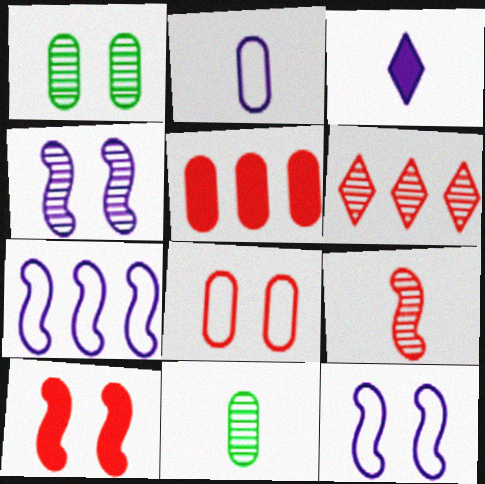[[1, 2, 5], 
[4, 6, 11]]